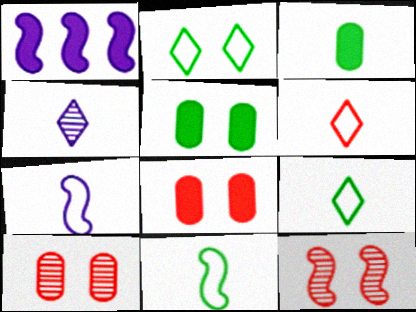[[1, 9, 10], 
[1, 11, 12]]